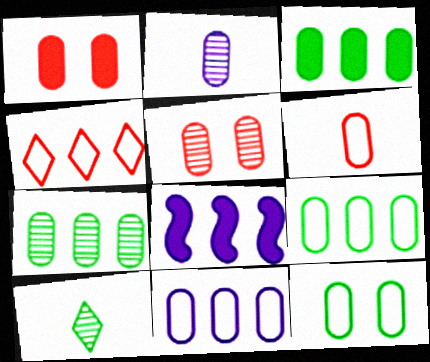[[1, 2, 9], 
[2, 5, 7], 
[3, 7, 9], 
[4, 7, 8], 
[6, 11, 12]]